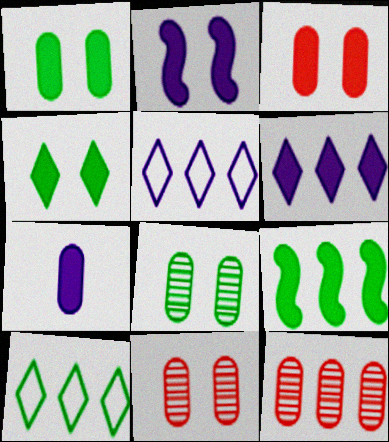[[2, 3, 4], 
[2, 6, 7], 
[5, 9, 12]]